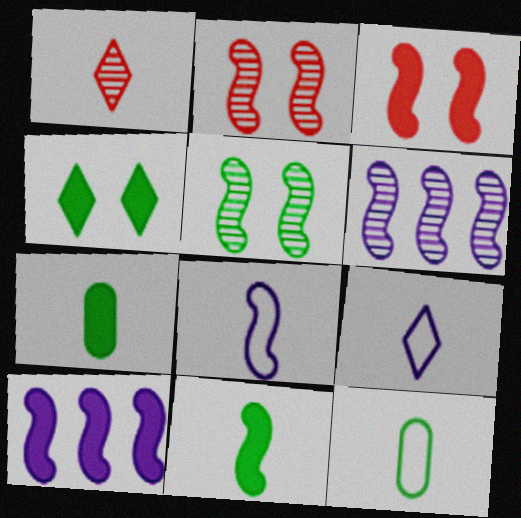[[1, 7, 8], 
[3, 10, 11]]